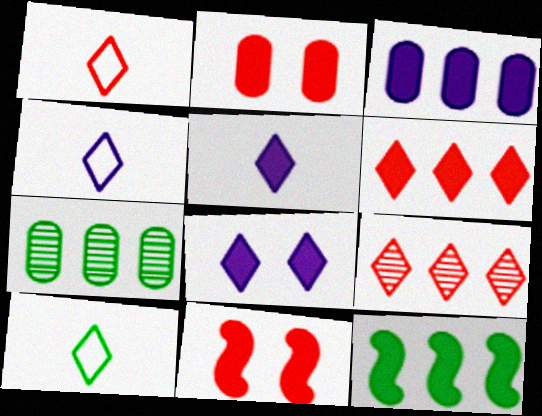[[1, 4, 10], 
[2, 5, 12], 
[3, 6, 12], 
[4, 7, 11], 
[8, 9, 10]]